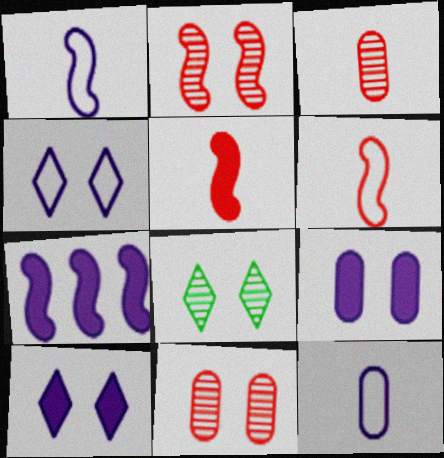[]